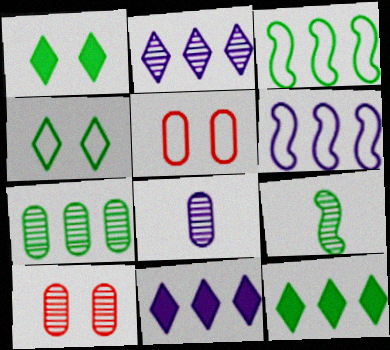[[2, 9, 10], 
[3, 7, 12], 
[5, 9, 11], 
[7, 8, 10]]